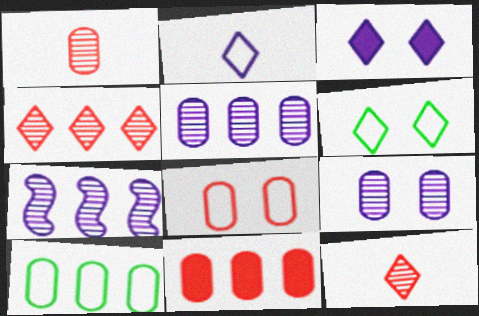[[1, 8, 11], 
[5, 10, 11]]